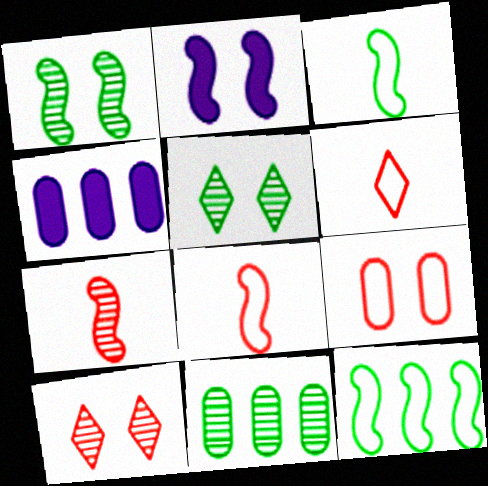[[1, 4, 6], 
[2, 5, 9], 
[2, 6, 11], 
[2, 7, 12], 
[3, 4, 10], 
[4, 5, 8]]